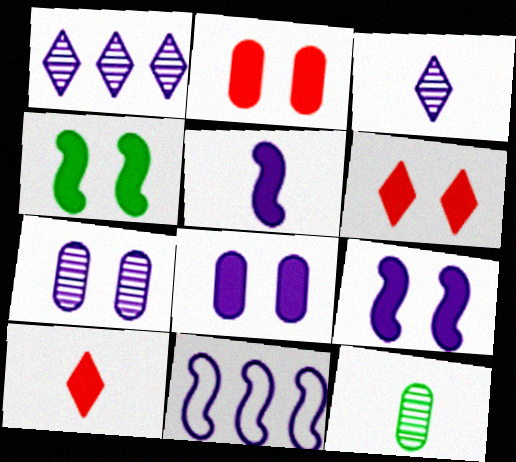[[3, 8, 11], 
[4, 6, 8], 
[6, 11, 12]]